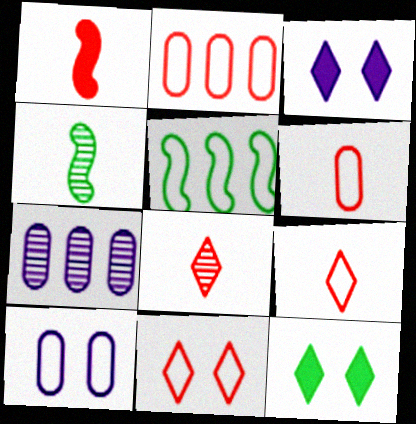[[1, 6, 8], 
[2, 3, 4], 
[5, 9, 10]]